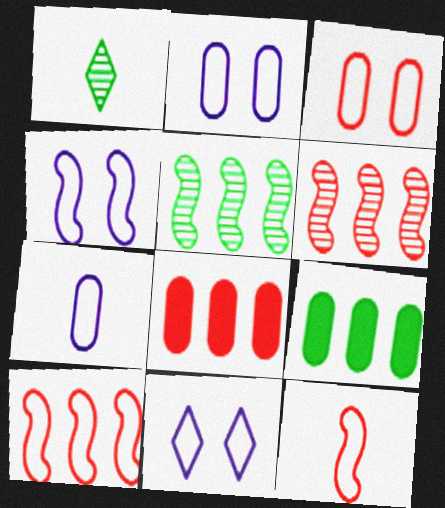[[1, 4, 8], 
[2, 4, 11]]